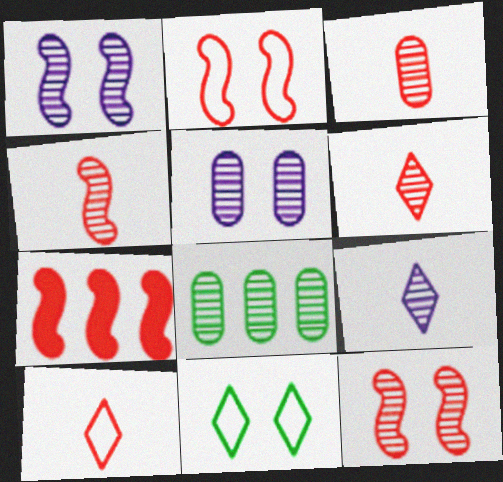[[1, 6, 8], 
[2, 4, 7], 
[3, 4, 6], 
[3, 5, 8], 
[8, 9, 12]]